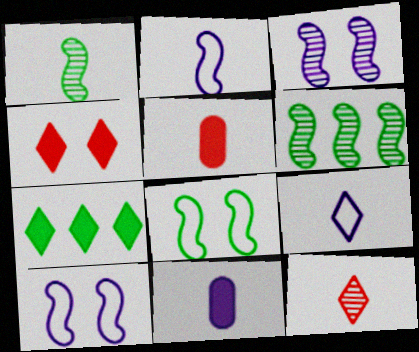[[1, 5, 9]]